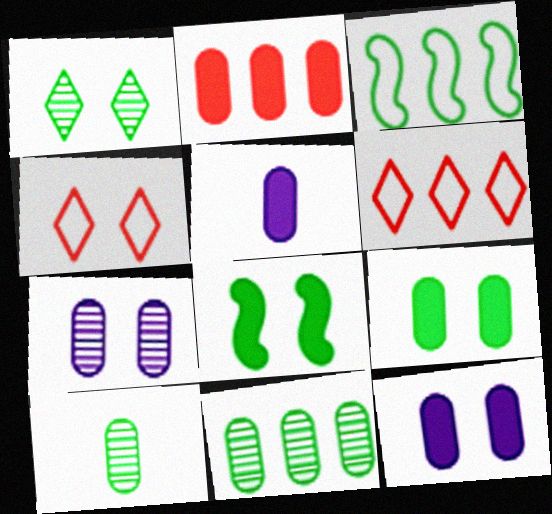[[2, 5, 9], 
[4, 7, 8]]